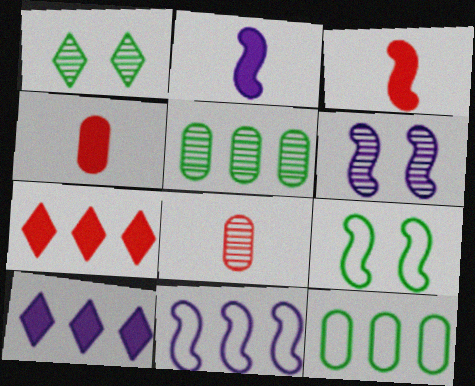[[1, 4, 11], 
[2, 6, 11], 
[5, 7, 11], 
[8, 9, 10]]